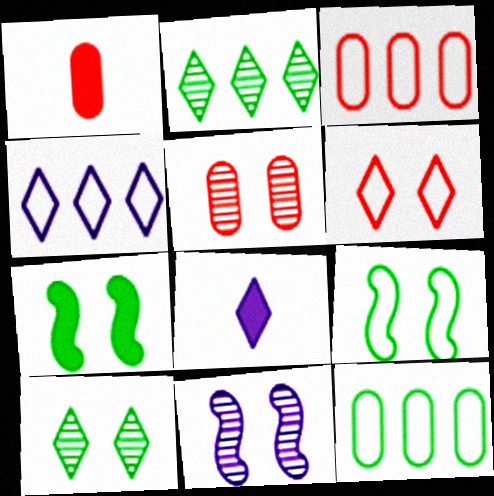[[1, 3, 5], 
[2, 6, 8], 
[5, 10, 11]]